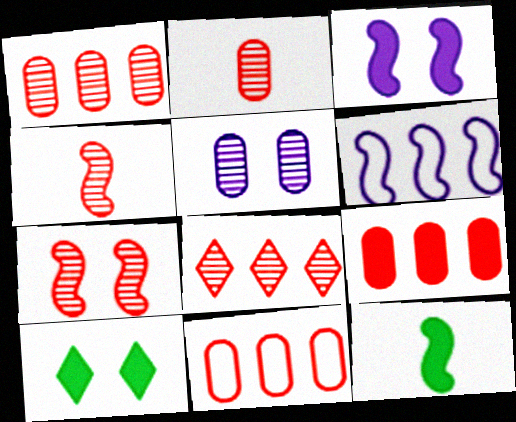[[1, 9, 11], 
[2, 6, 10], 
[2, 7, 8], 
[6, 7, 12]]